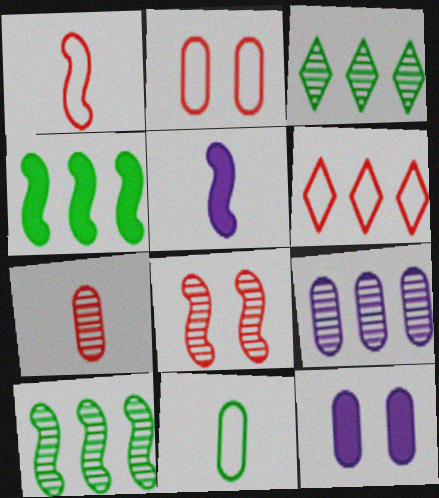[[1, 2, 6], 
[1, 3, 12], 
[2, 3, 5], 
[4, 6, 9]]